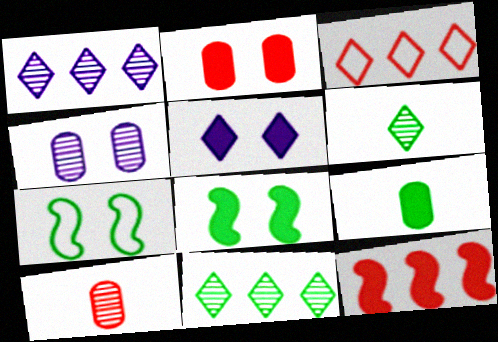[[2, 5, 8], 
[3, 5, 6], 
[5, 9, 12], 
[7, 9, 11]]